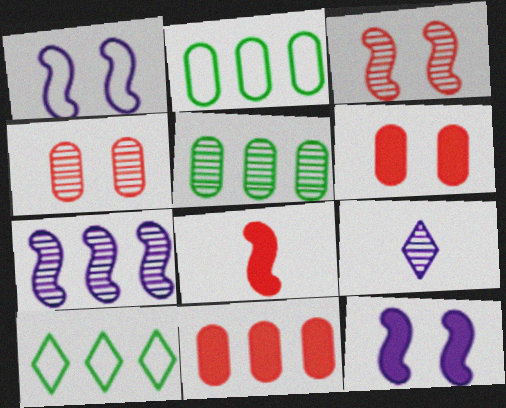[[3, 5, 9], 
[7, 10, 11]]